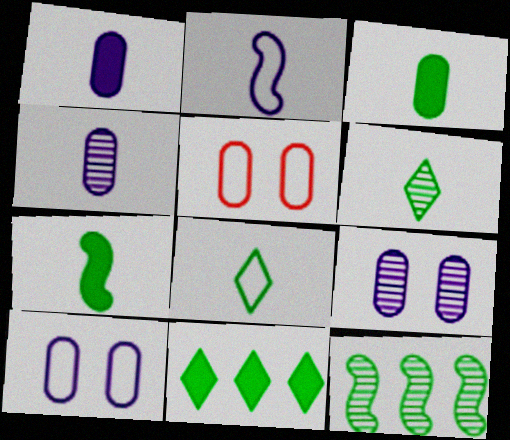[]